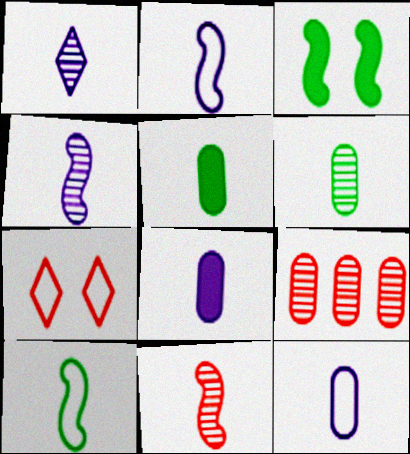[[1, 2, 8], 
[1, 6, 11]]